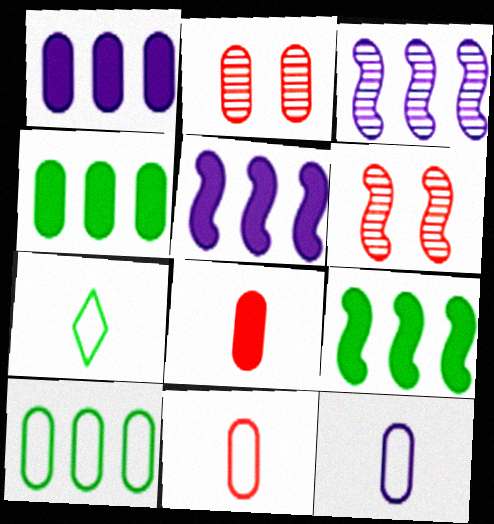[[1, 6, 7], 
[2, 4, 12], 
[2, 5, 7]]